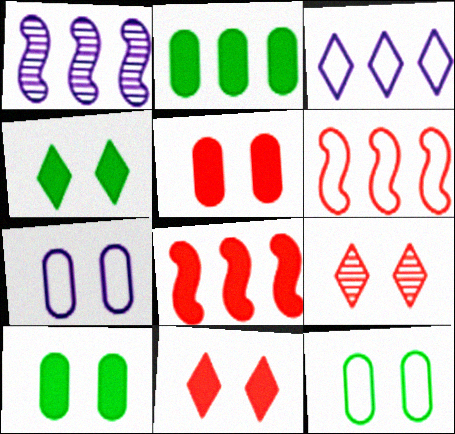[]